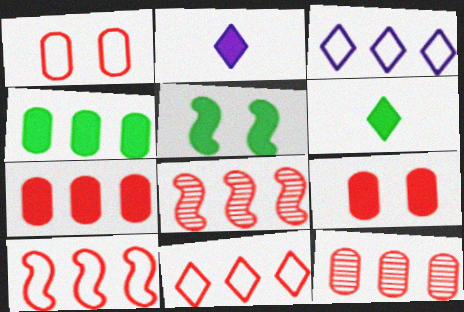[[2, 5, 7], 
[3, 4, 8], 
[4, 5, 6], 
[7, 8, 11]]